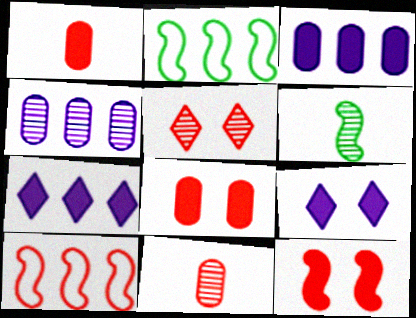[[1, 5, 10], 
[2, 9, 11], 
[4, 5, 6]]